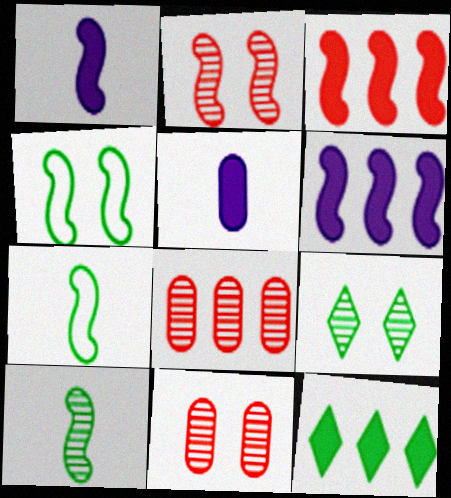[[2, 6, 7]]